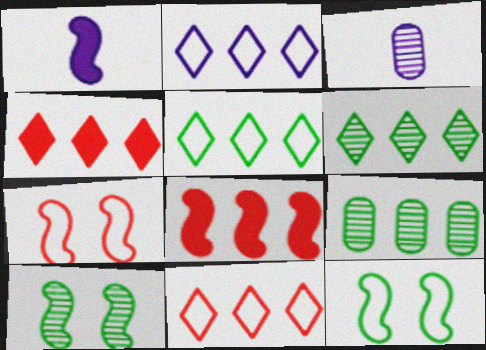[[2, 4, 6], 
[2, 5, 11], 
[2, 8, 9], 
[3, 4, 12]]